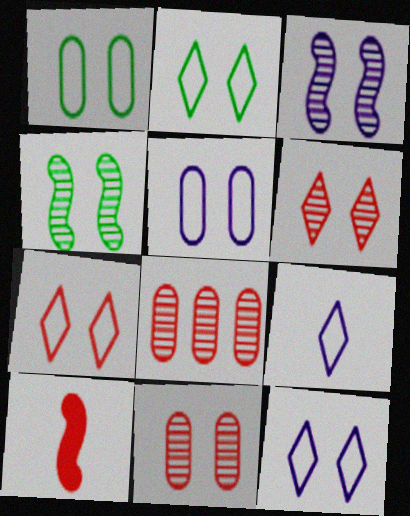[[2, 7, 12], 
[7, 8, 10]]